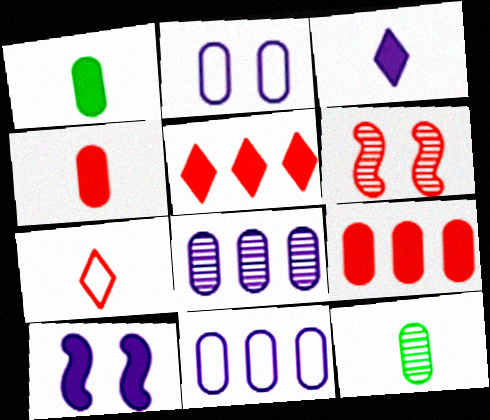[[1, 5, 10], 
[2, 9, 12], 
[6, 7, 9]]